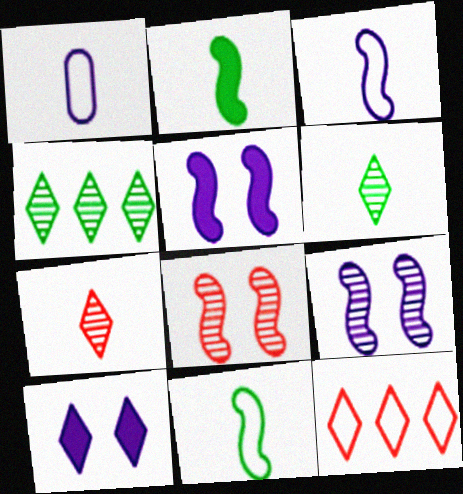[[1, 2, 7], 
[6, 10, 12]]